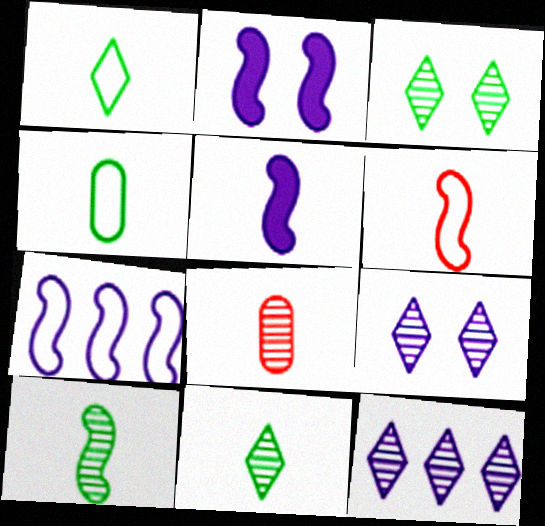[[1, 5, 8], 
[5, 6, 10]]